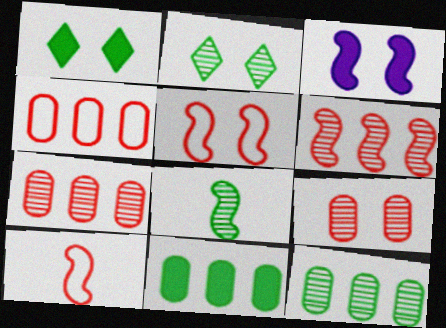[[2, 8, 12]]